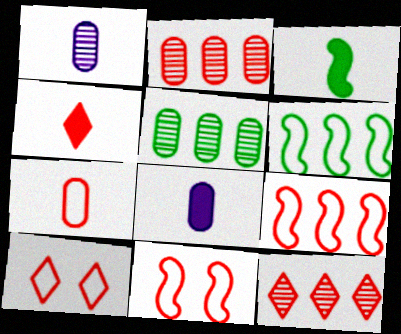[[2, 4, 11], 
[3, 4, 8], 
[4, 10, 12], 
[7, 9, 10]]